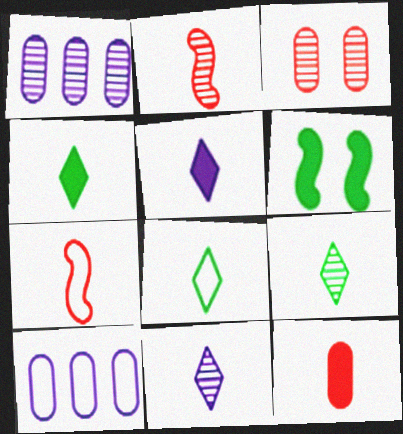[[4, 8, 9]]